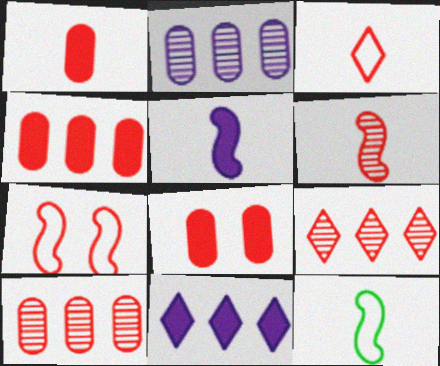[[1, 3, 6], 
[1, 4, 8], 
[1, 7, 9], 
[5, 6, 12]]